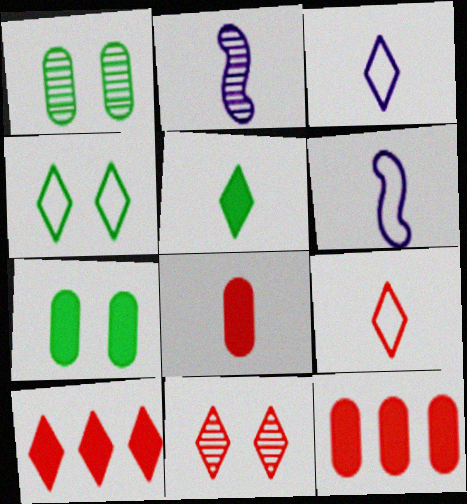[[1, 6, 10], 
[2, 4, 12], 
[9, 10, 11]]